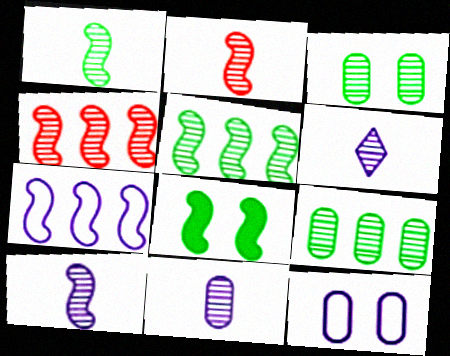[[1, 2, 10], 
[2, 7, 8], 
[3, 4, 6], 
[6, 10, 11]]